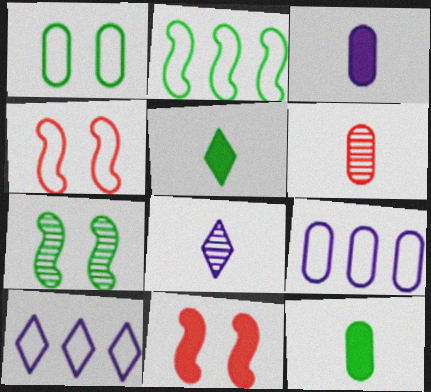[]